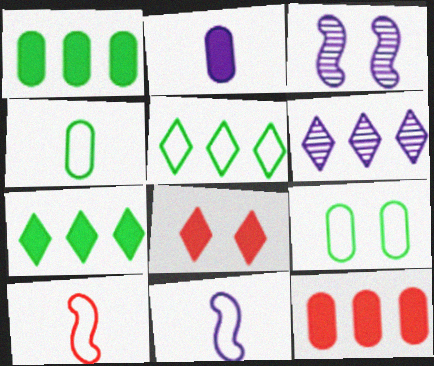[[3, 8, 9]]